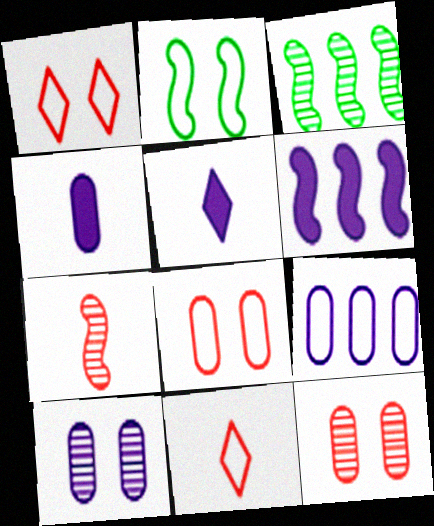[[1, 3, 4], 
[2, 6, 7], 
[2, 9, 11], 
[3, 5, 8], 
[4, 9, 10]]